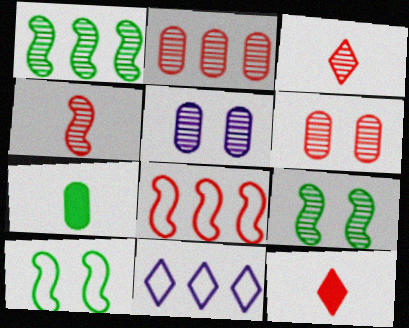[[1, 3, 5], 
[6, 8, 12]]